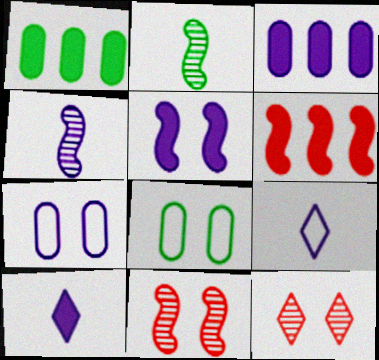[[1, 9, 11], 
[3, 5, 10], 
[5, 8, 12]]